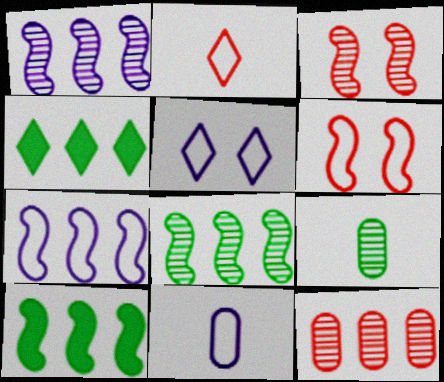[[3, 4, 11], 
[4, 7, 12], 
[5, 7, 11]]